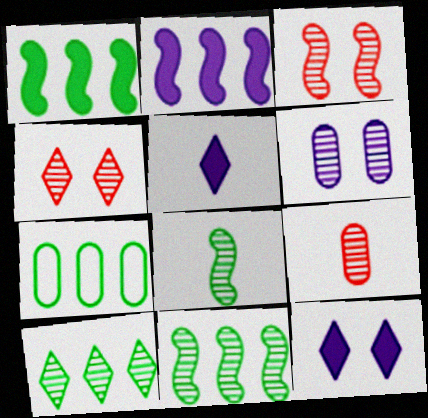[[1, 7, 10], 
[3, 5, 7]]